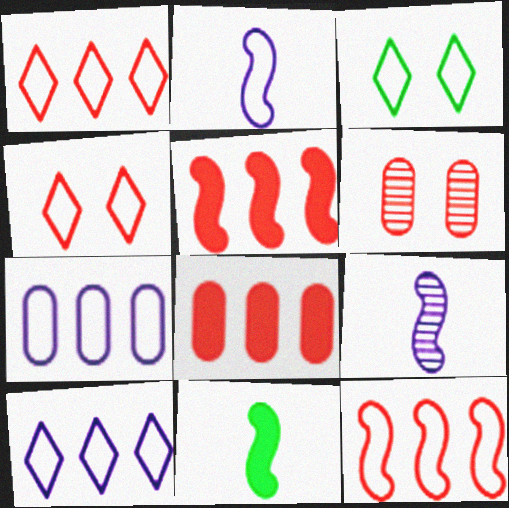[[3, 8, 9], 
[6, 10, 11]]